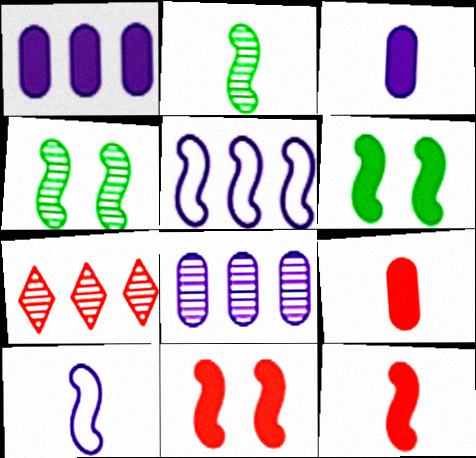[[2, 5, 11], 
[2, 10, 12], 
[4, 5, 12]]